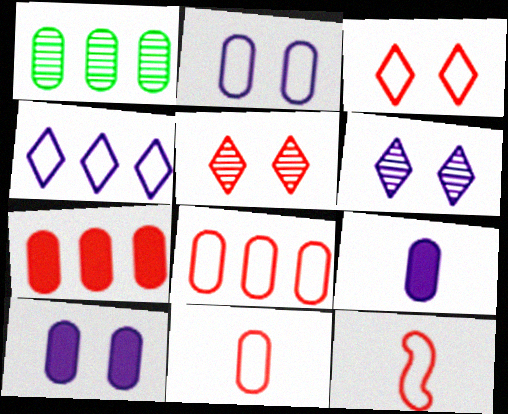[[1, 10, 11], 
[3, 8, 12], 
[5, 7, 12]]